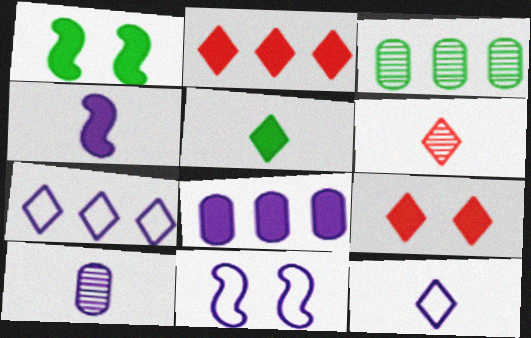[[4, 10, 12], 
[5, 6, 12]]